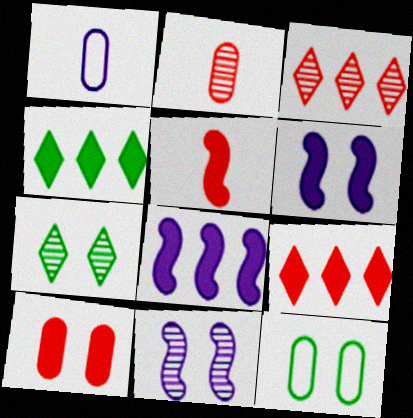[[5, 9, 10]]